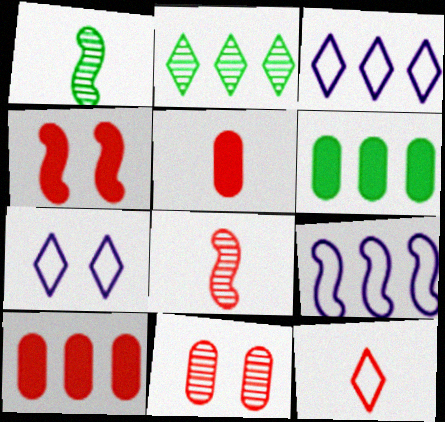[[1, 4, 9], 
[1, 7, 10], 
[2, 9, 10], 
[5, 8, 12], 
[6, 7, 8]]